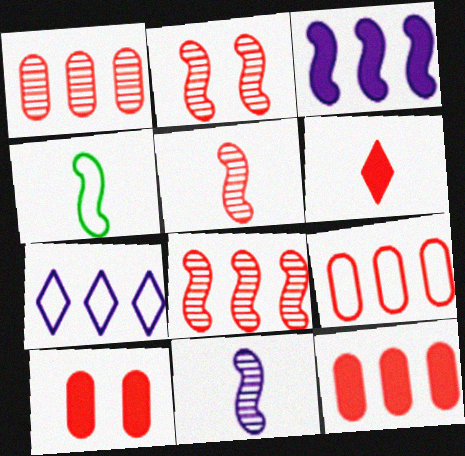[[1, 9, 12], 
[2, 3, 4], 
[2, 5, 8], 
[2, 6, 9]]